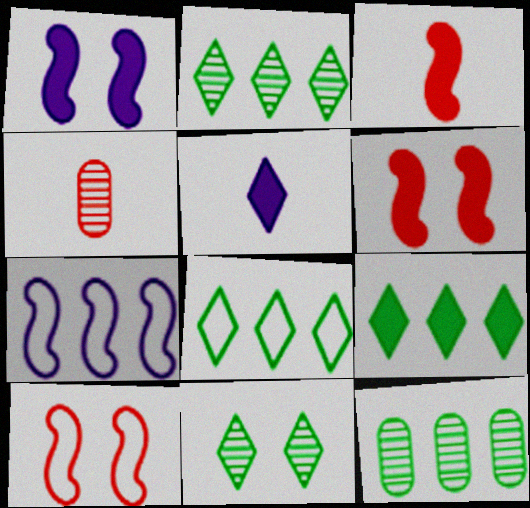[[1, 4, 8], 
[2, 8, 9], 
[5, 10, 12]]